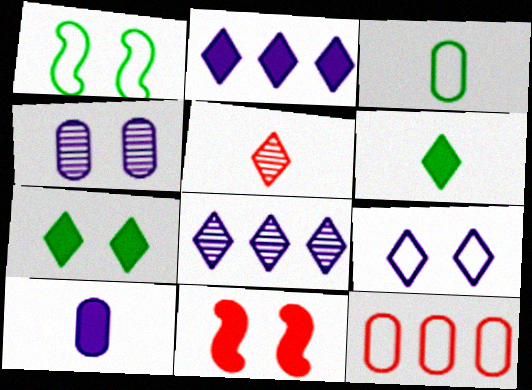[[3, 8, 11], 
[5, 11, 12]]